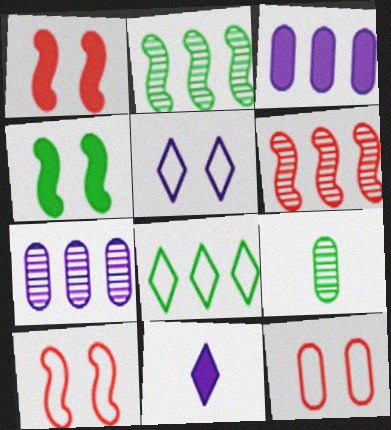[[2, 11, 12], 
[3, 6, 8], 
[3, 9, 12], 
[4, 8, 9]]